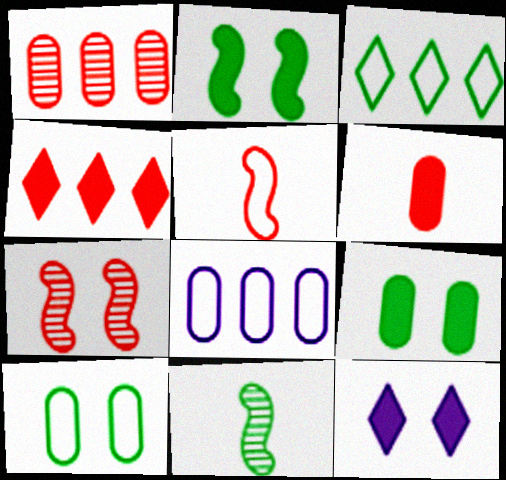[[3, 9, 11], 
[7, 10, 12]]